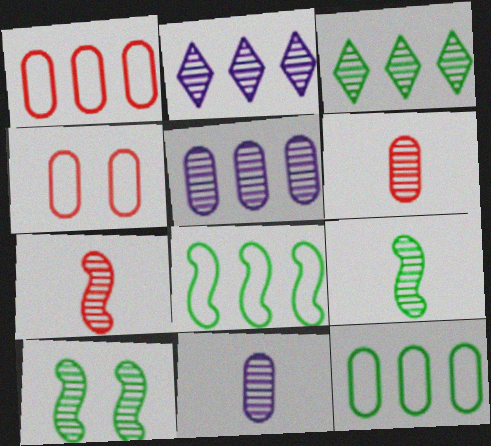[[2, 6, 10]]